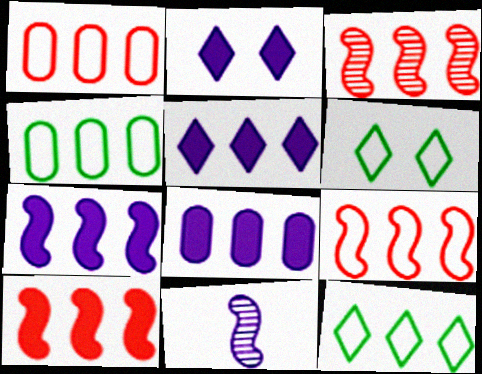[[3, 4, 5], 
[3, 8, 12], 
[3, 9, 10], 
[5, 7, 8]]